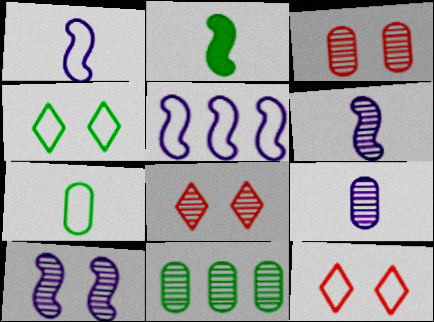[[2, 4, 11], 
[3, 9, 11], 
[5, 7, 12], 
[6, 8, 11]]